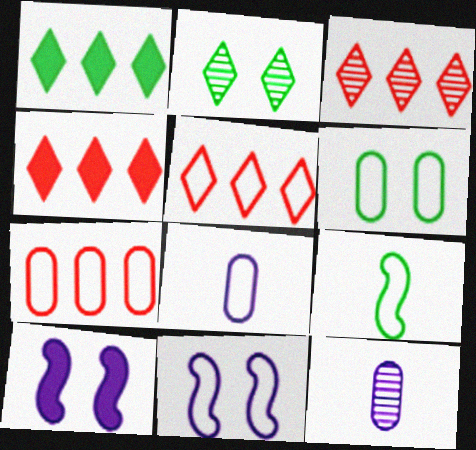[[3, 4, 5], 
[6, 7, 8]]